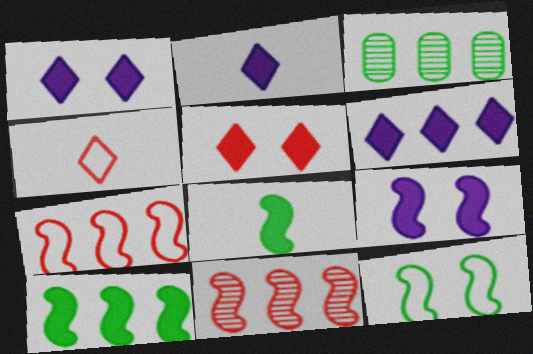[[1, 2, 6], 
[3, 4, 9], 
[3, 6, 7]]